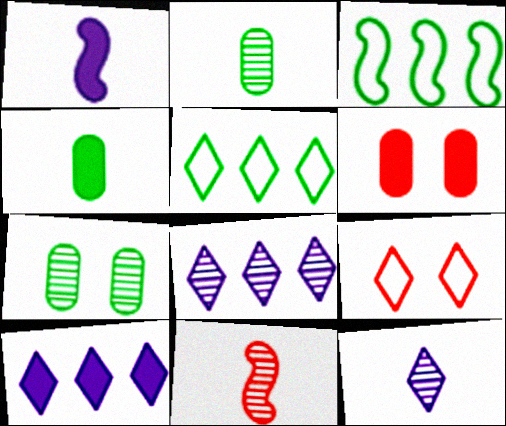[[2, 11, 12], 
[3, 6, 12], 
[7, 8, 11]]